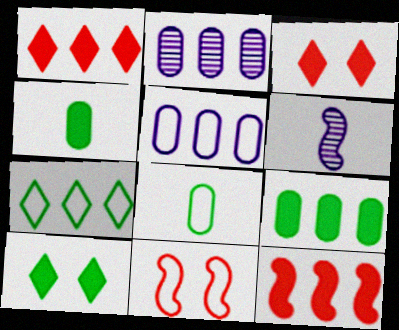[[2, 7, 12]]